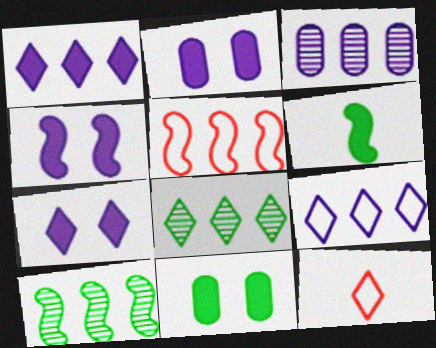[[2, 4, 7], 
[2, 10, 12], 
[7, 8, 12]]